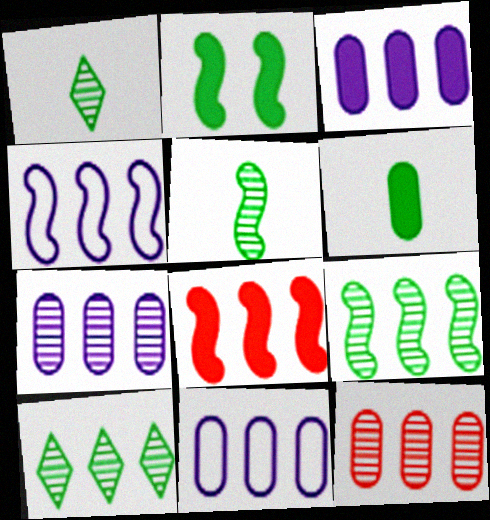[[3, 7, 11], 
[4, 8, 9], 
[8, 10, 11]]